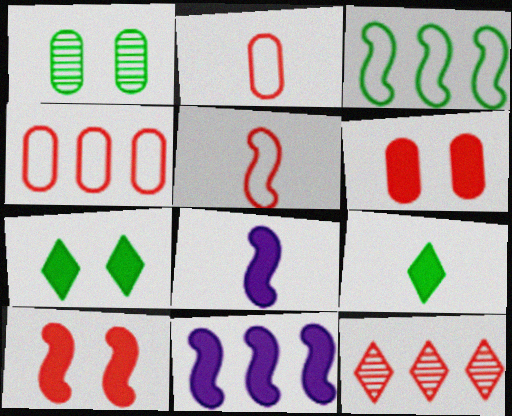[[1, 3, 9], 
[2, 10, 12], 
[5, 6, 12], 
[6, 9, 11]]